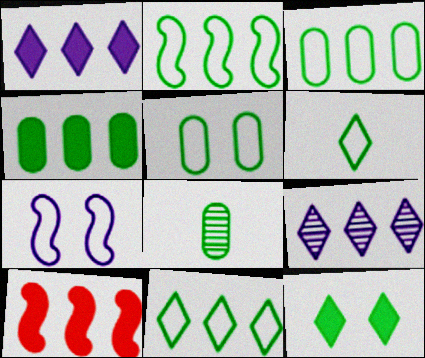[[1, 4, 10], 
[2, 3, 11], 
[2, 5, 6], 
[2, 8, 12], 
[3, 9, 10], 
[4, 5, 8]]